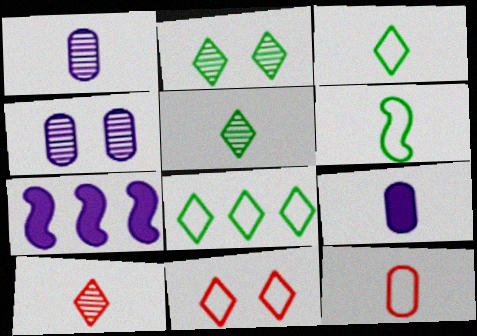[[2, 7, 12], 
[6, 9, 10]]